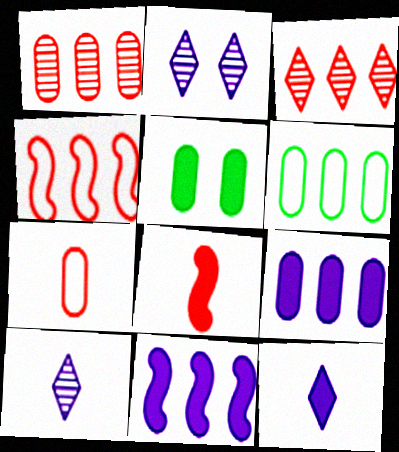[[1, 6, 9], 
[2, 6, 8], 
[3, 6, 11], 
[4, 5, 10]]